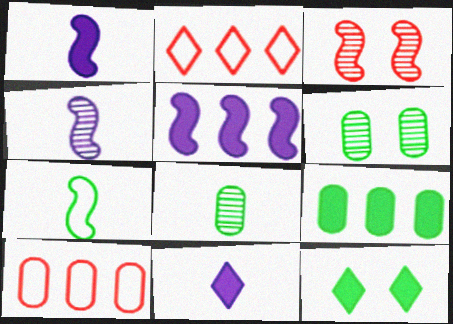[[1, 2, 6], 
[3, 5, 7], 
[4, 10, 12]]